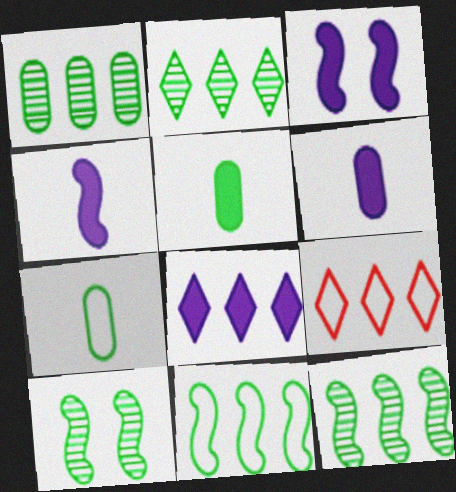[[1, 2, 12], 
[2, 8, 9], 
[3, 6, 8], 
[6, 9, 10]]